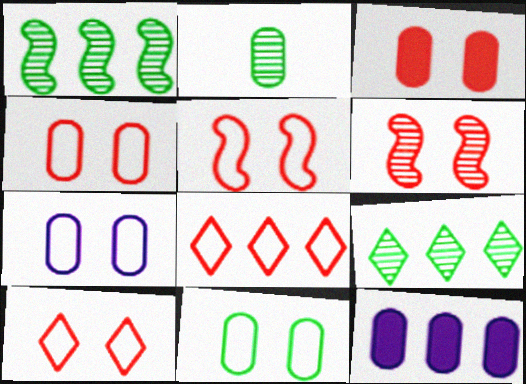[[1, 8, 12], 
[2, 4, 12], 
[3, 6, 10], 
[4, 5, 10], 
[4, 7, 11]]